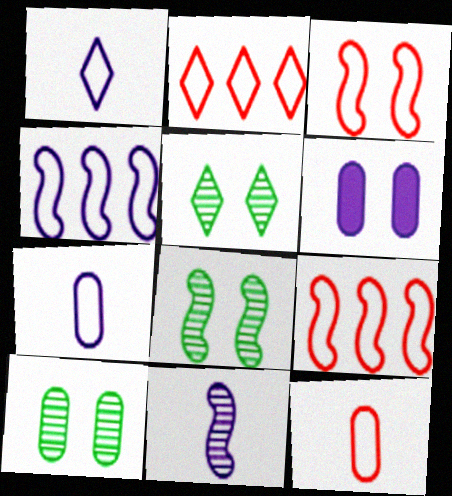[[2, 3, 12], 
[3, 5, 6], 
[5, 8, 10]]